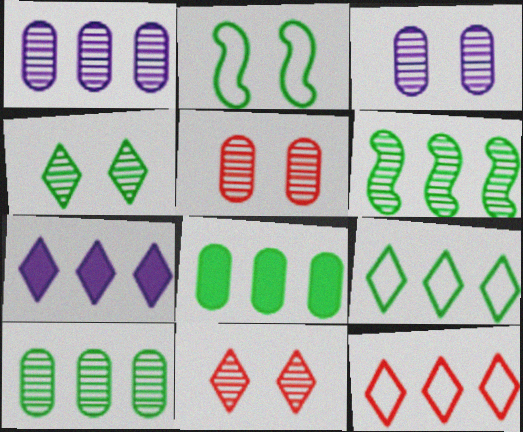[[6, 8, 9]]